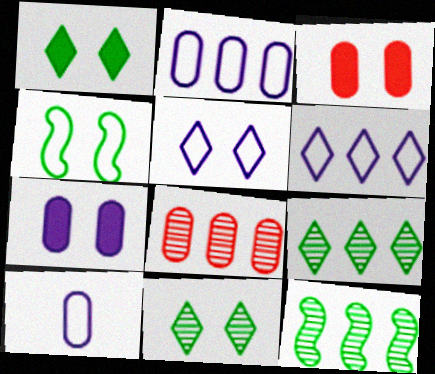[]